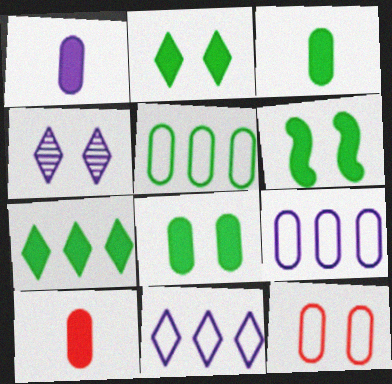[[1, 3, 10], 
[2, 6, 8], 
[3, 6, 7], 
[4, 6, 12]]